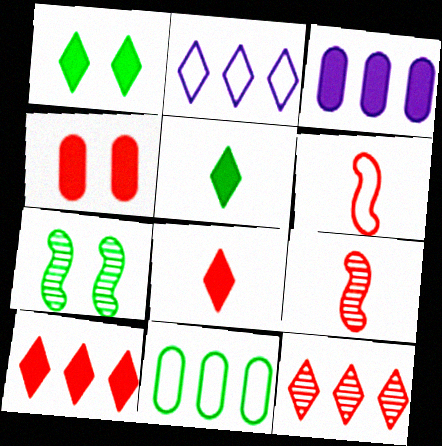[[4, 6, 12], 
[5, 7, 11]]